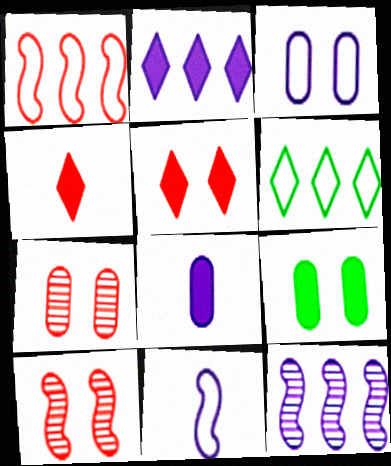[[1, 4, 7], 
[3, 7, 9], 
[6, 8, 10]]